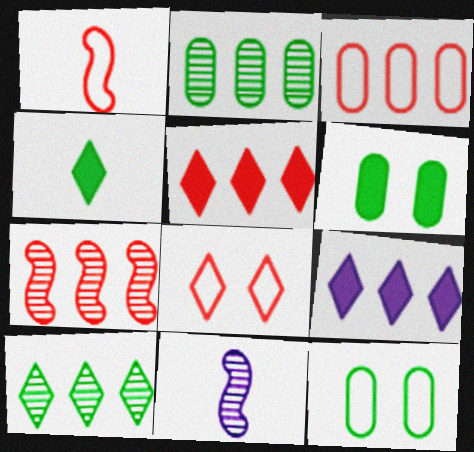[[1, 3, 8], 
[3, 5, 7], 
[5, 11, 12]]